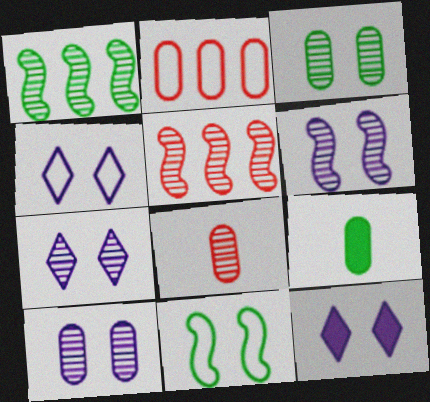[[1, 7, 8], 
[2, 9, 10], 
[4, 5, 9], 
[4, 7, 12], 
[6, 7, 10]]